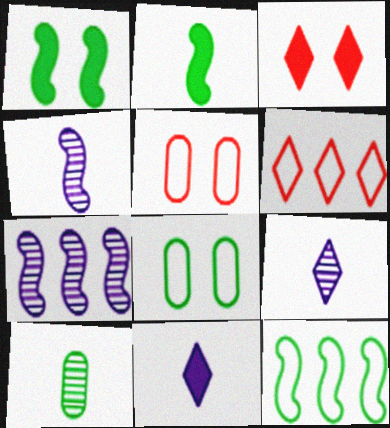[]